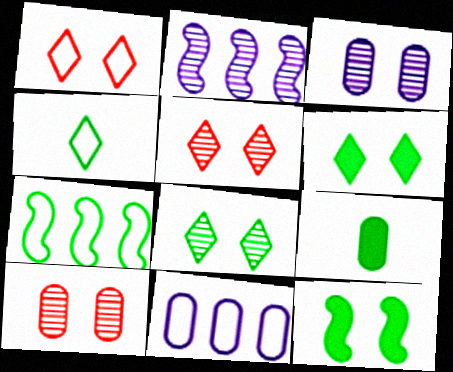[[1, 2, 9], 
[1, 3, 12], 
[7, 8, 9], 
[9, 10, 11]]